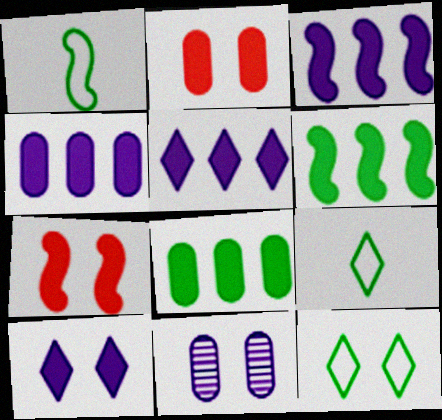[[3, 4, 5], 
[7, 11, 12]]